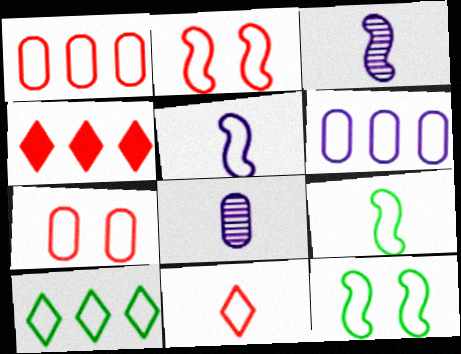[[1, 2, 11], 
[4, 8, 12], 
[5, 7, 10], 
[6, 11, 12]]